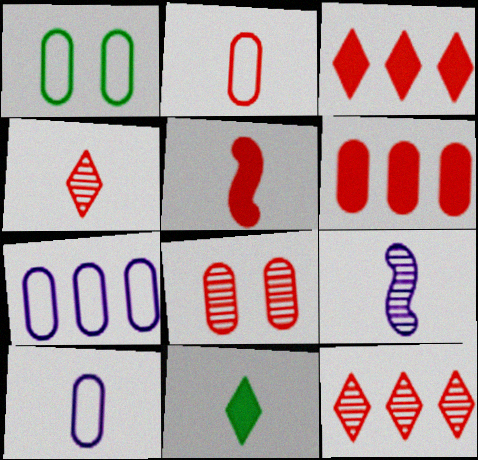[[1, 2, 7], 
[1, 3, 9], 
[2, 4, 5], 
[2, 6, 8], 
[2, 9, 11]]